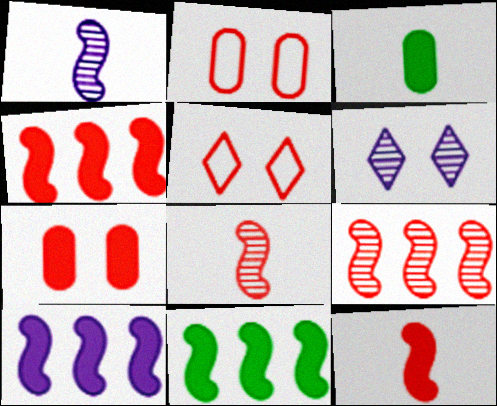[[4, 10, 11]]